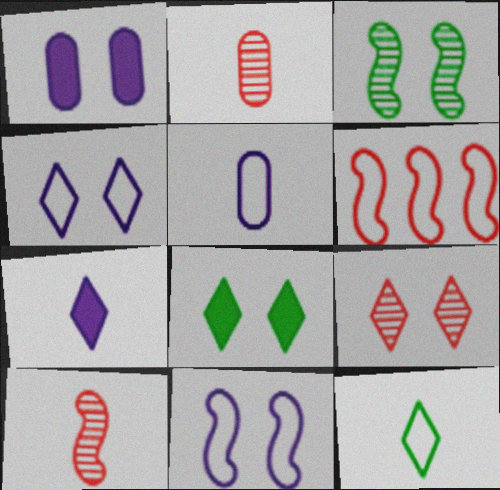[[4, 8, 9]]